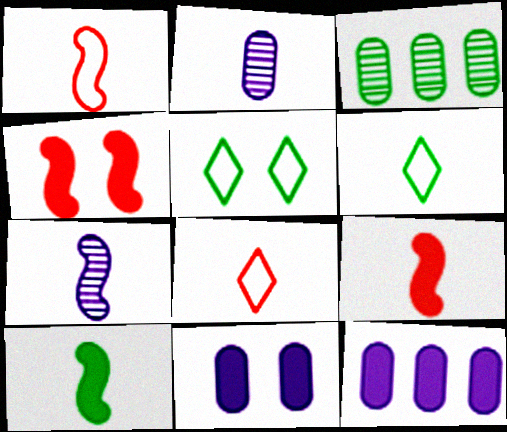[[1, 7, 10], 
[2, 6, 9], 
[2, 8, 10], 
[3, 5, 10]]